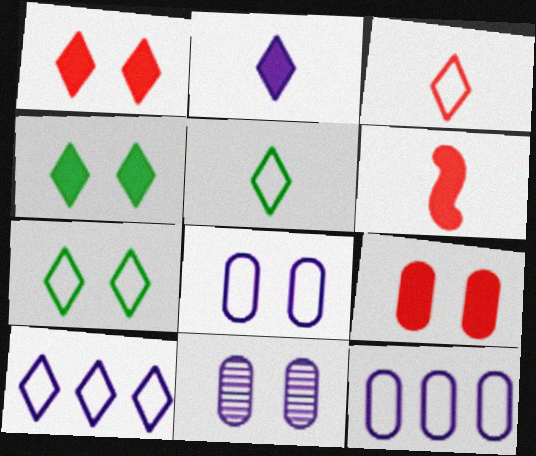[[3, 7, 10]]